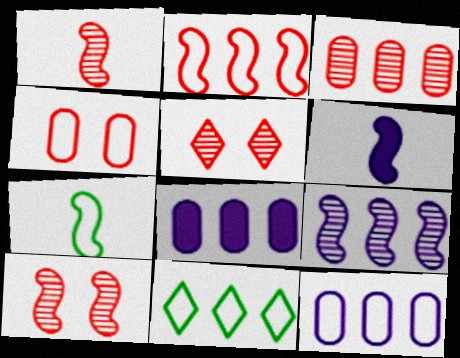[[1, 3, 5], 
[1, 6, 7], 
[2, 11, 12], 
[5, 7, 8]]